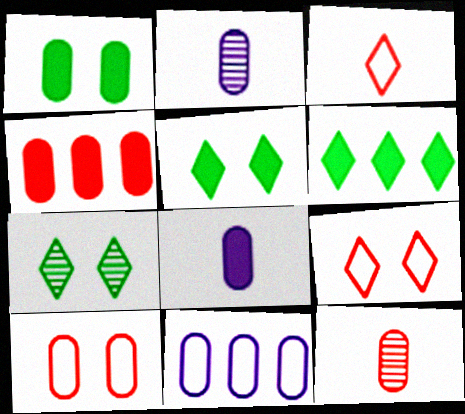[[1, 4, 8], 
[1, 11, 12], 
[4, 10, 12]]